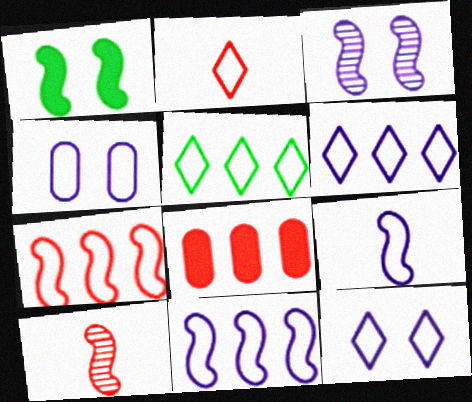[[1, 10, 11], 
[2, 5, 12], 
[4, 6, 9]]